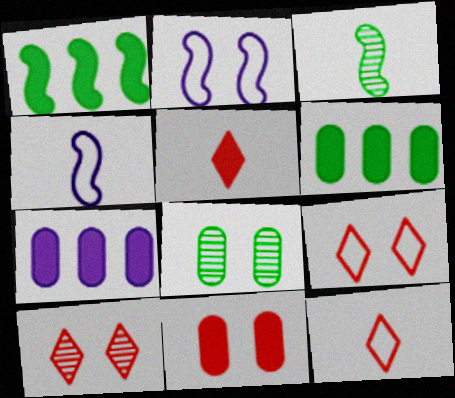[[3, 7, 9], 
[4, 6, 10]]